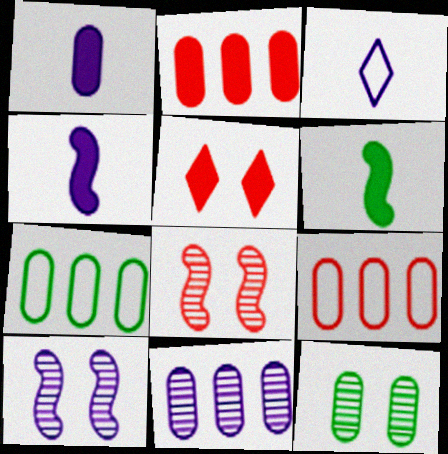[[1, 9, 12], 
[2, 7, 11]]